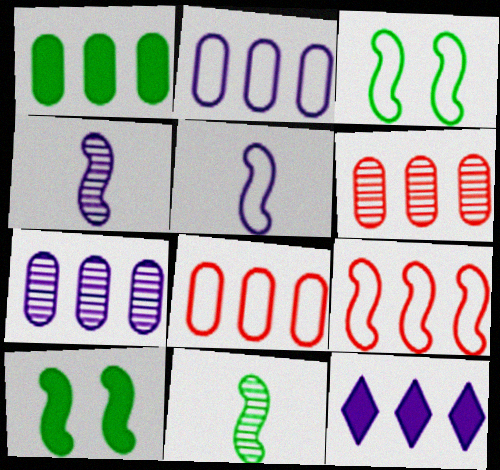[[1, 2, 6], 
[1, 7, 8], 
[3, 5, 9], 
[4, 9, 10]]